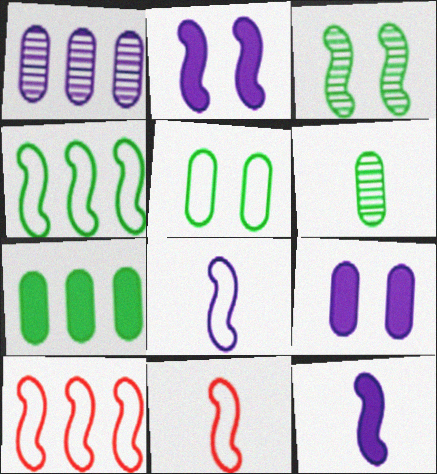[[3, 10, 12], 
[5, 6, 7]]